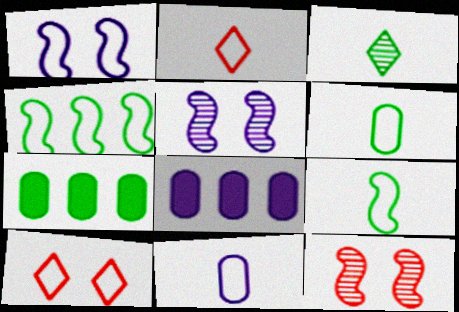[[2, 5, 7], 
[2, 9, 11], 
[4, 10, 11]]